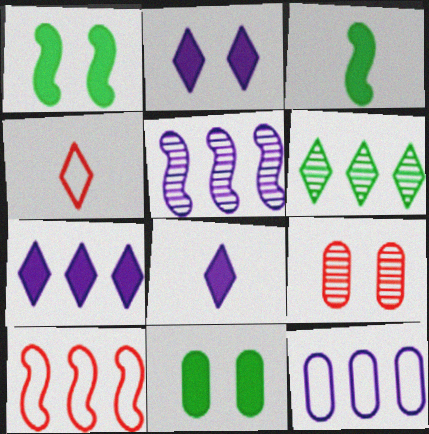[[2, 4, 6], 
[2, 7, 8], 
[4, 5, 11], 
[5, 7, 12]]